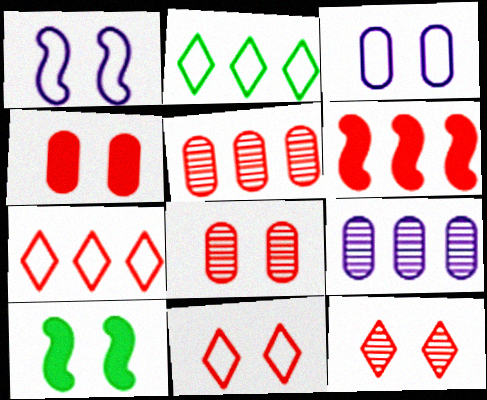[[2, 6, 9], 
[3, 10, 12], 
[5, 6, 7]]